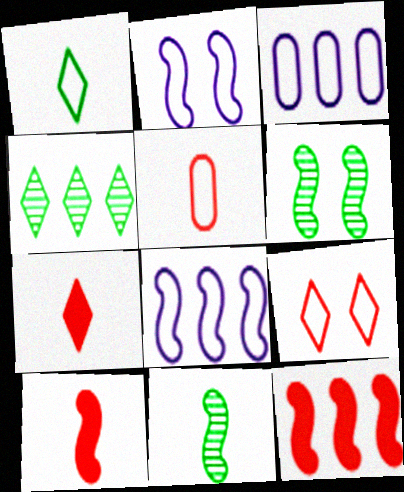[[2, 11, 12], 
[3, 4, 12], 
[3, 6, 7], 
[6, 8, 10]]